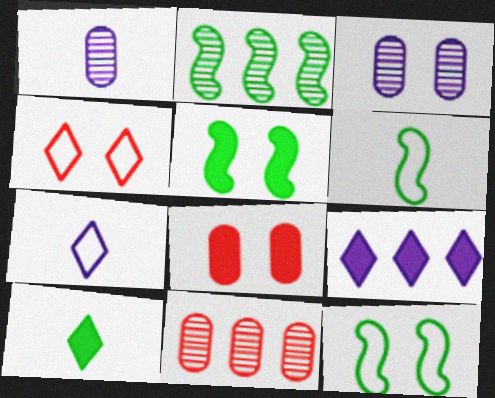[[2, 5, 6], 
[2, 7, 8], 
[3, 4, 5], 
[5, 7, 11]]